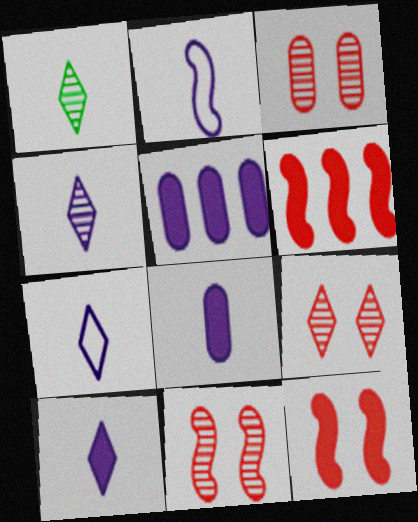[[2, 4, 8], 
[3, 9, 11], 
[4, 7, 10]]